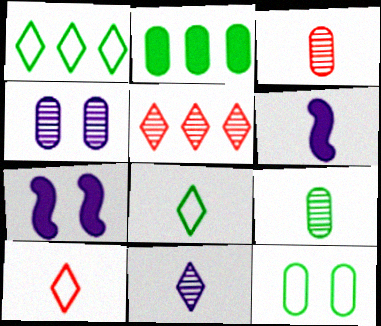[[1, 3, 7], 
[2, 9, 12], 
[3, 6, 8], 
[5, 6, 12], 
[6, 9, 10]]